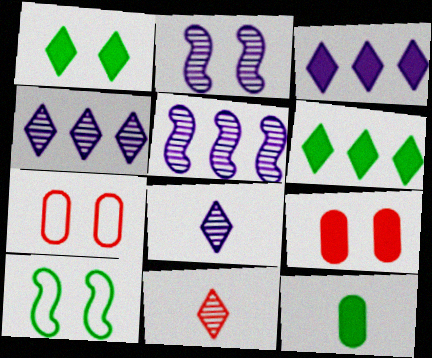[[1, 2, 7]]